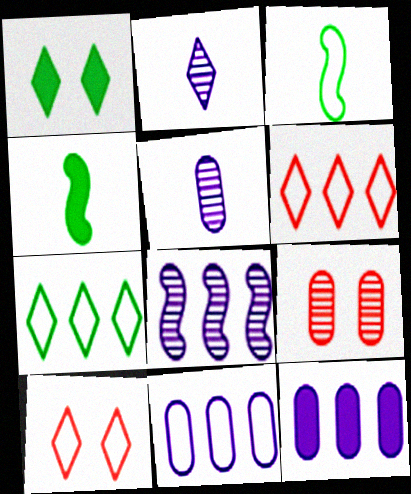[[1, 2, 6], 
[3, 10, 11]]